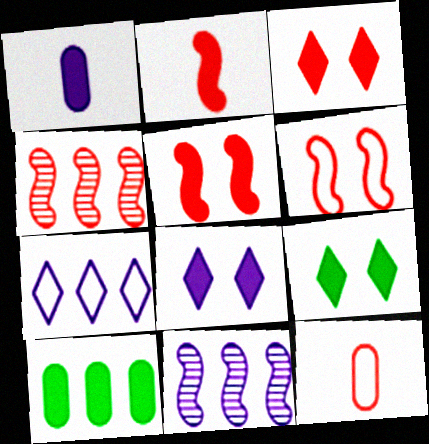[[2, 4, 6], 
[2, 8, 10], 
[3, 4, 12], 
[3, 8, 9], 
[4, 7, 10], 
[9, 11, 12]]